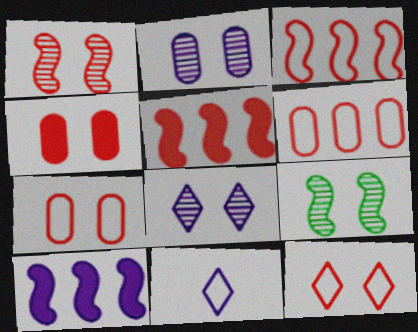[[1, 4, 12], 
[2, 10, 11]]